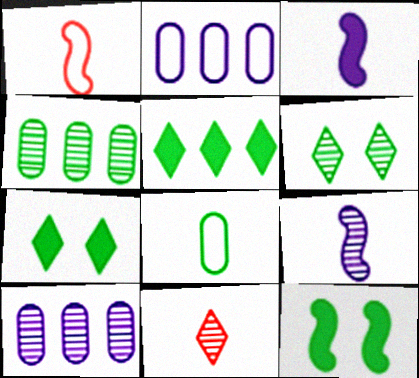[[1, 7, 10], 
[2, 11, 12], 
[3, 8, 11]]